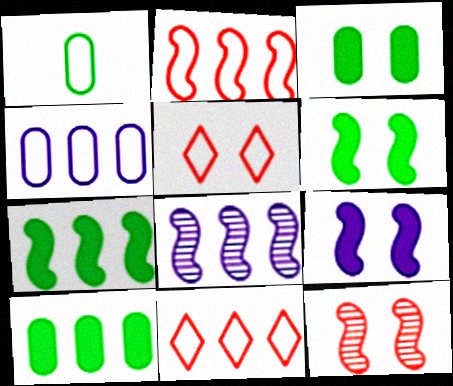[[2, 7, 8], 
[8, 10, 11]]